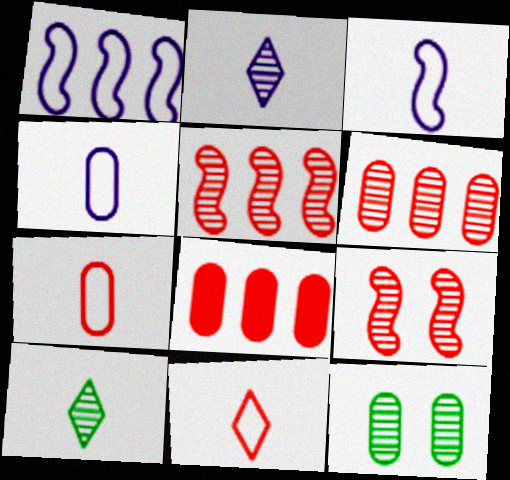[[2, 5, 12], 
[4, 8, 12], 
[8, 9, 11]]